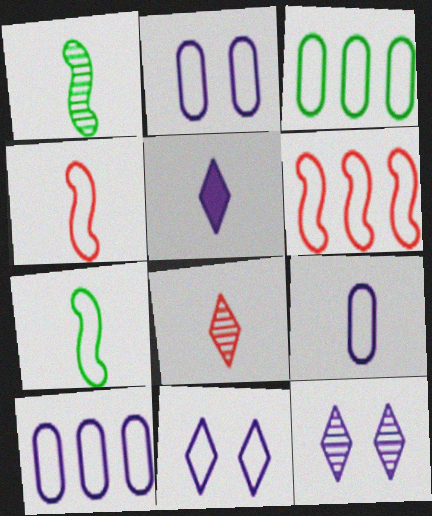[[2, 9, 10], 
[3, 4, 11]]